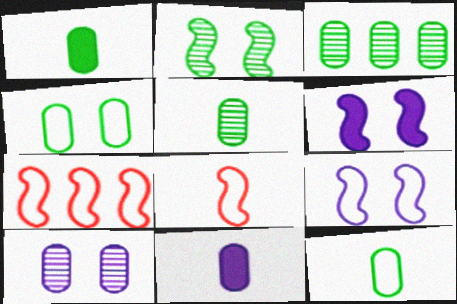[[1, 3, 4], 
[1, 5, 12]]